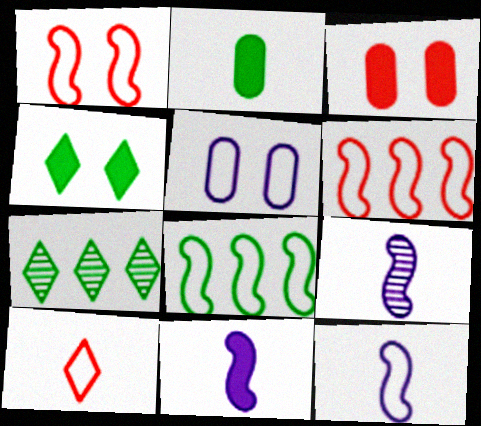[[1, 8, 12], 
[2, 9, 10], 
[3, 7, 12], 
[5, 8, 10], 
[9, 11, 12]]